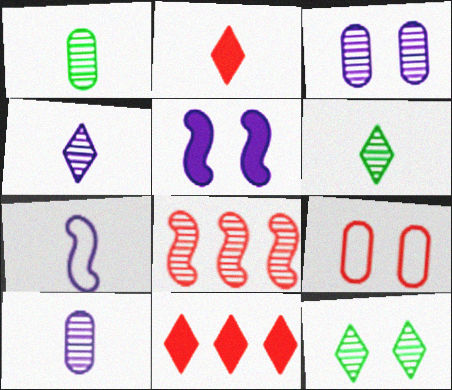[[1, 2, 7], 
[2, 8, 9], 
[3, 6, 8], 
[5, 9, 12], 
[8, 10, 12]]